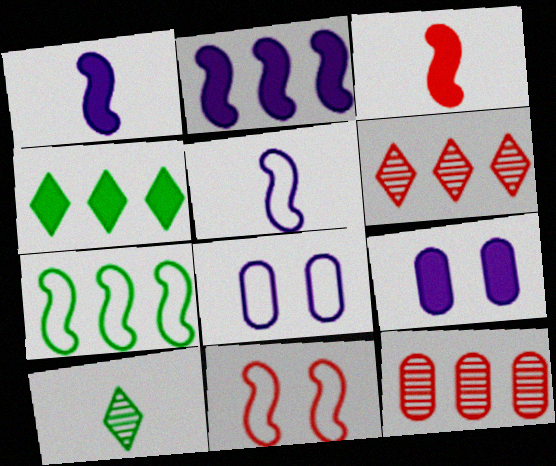[[3, 4, 9], 
[5, 7, 11]]